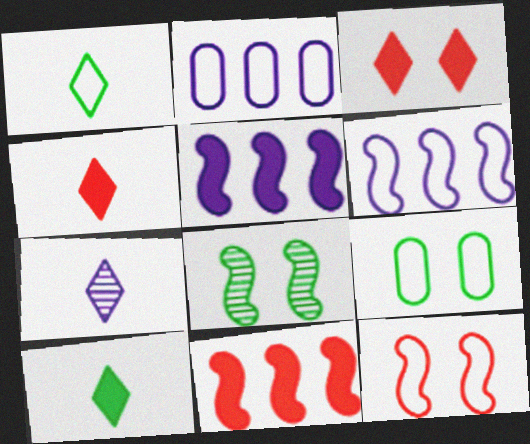[[1, 2, 12], 
[1, 4, 7], 
[2, 4, 8], 
[7, 9, 11]]